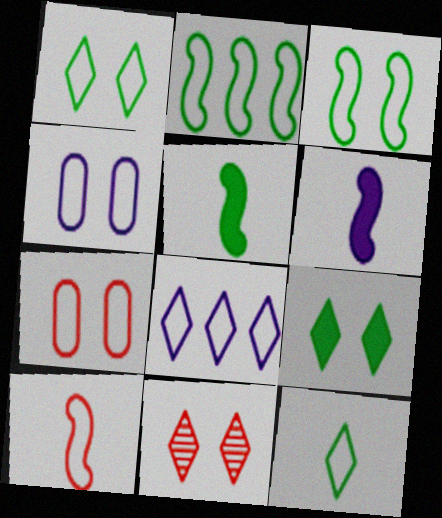[]